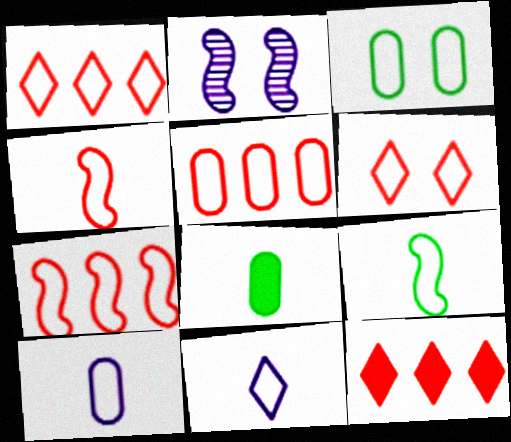[[1, 2, 8], 
[1, 5, 7], 
[3, 5, 10], 
[3, 7, 11], 
[4, 5, 6]]